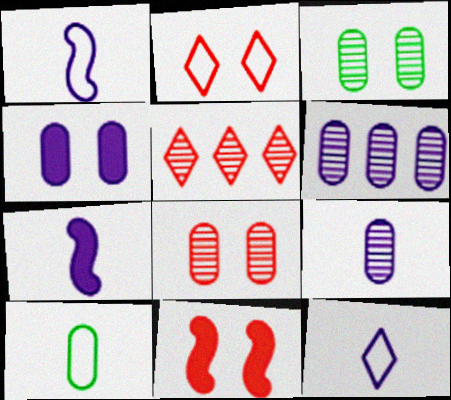[[2, 8, 11], 
[7, 9, 12]]